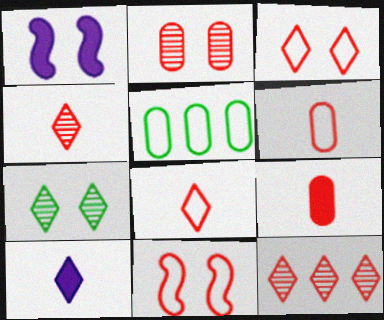[[1, 4, 5], 
[9, 11, 12]]